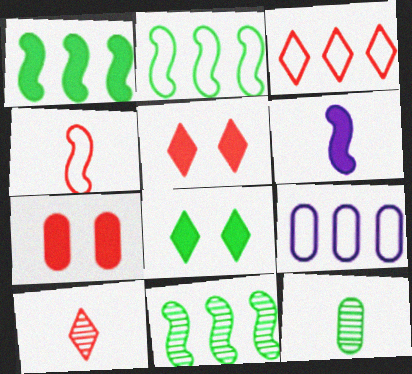[[1, 2, 11], 
[2, 3, 9], 
[2, 8, 12], 
[3, 5, 10], 
[7, 9, 12]]